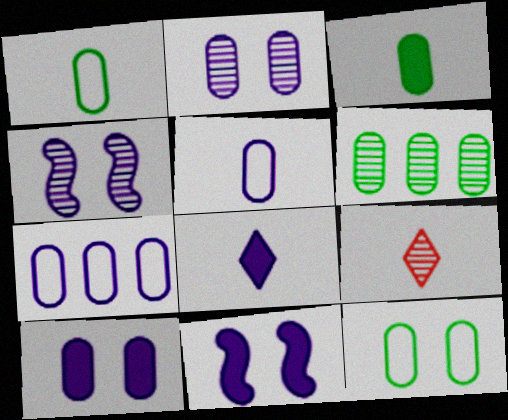[[3, 6, 12], 
[4, 6, 9], 
[4, 7, 8]]